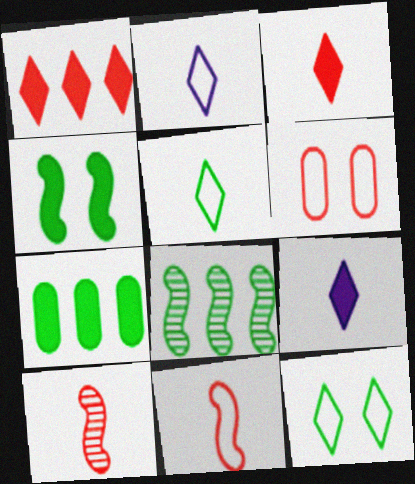[[1, 6, 10], 
[6, 8, 9]]